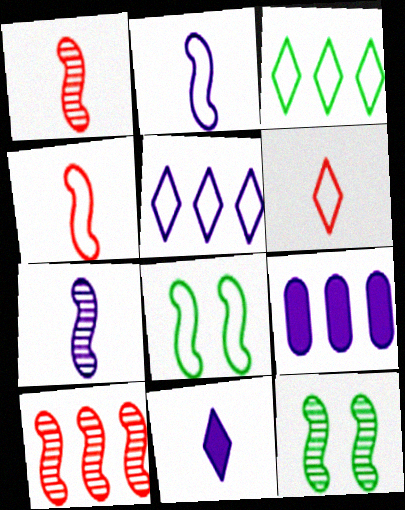[[3, 9, 10], 
[6, 9, 12], 
[7, 10, 12]]